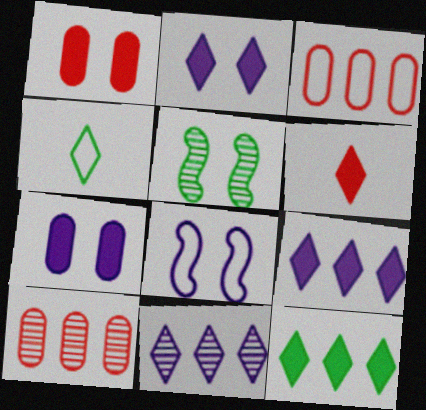[[2, 6, 12], 
[3, 4, 8]]